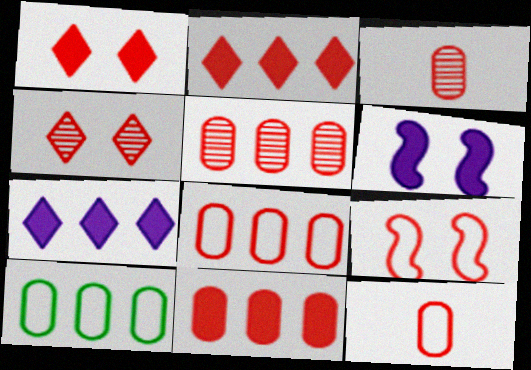[[2, 3, 9], 
[5, 8, 11]]